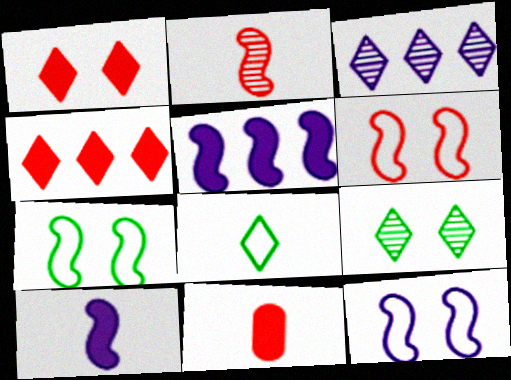[[1, 3, 8], 
[2, 5, 7], 
[3, 7, 11], 
[6, 7, 12]]